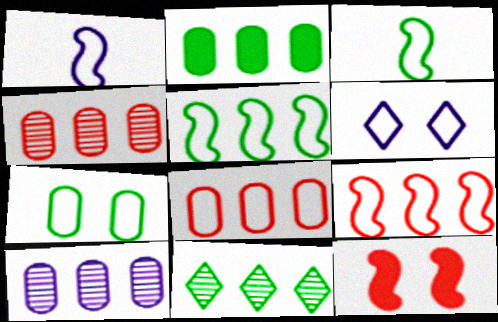[[2, 5, 11], 
[2, 8, 10], 
[3, 6, 8]]